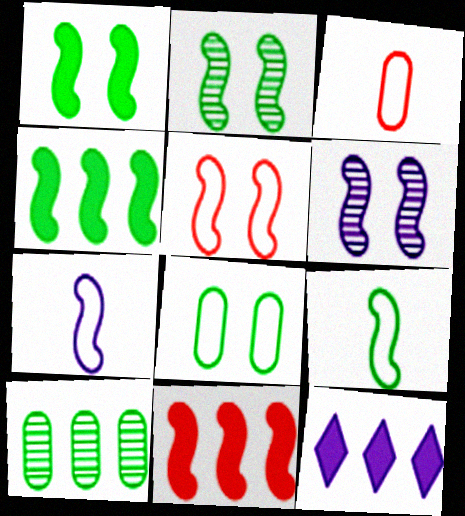[[1, 5, 6], 
[2, 3, 12], 
[2, 4, 9], 
[2, 7, 11], 
[6, 9, 11]]